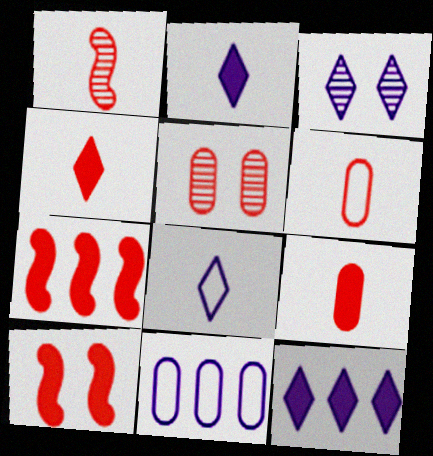[[1, 4, 6], 
[3, 8, 12]]